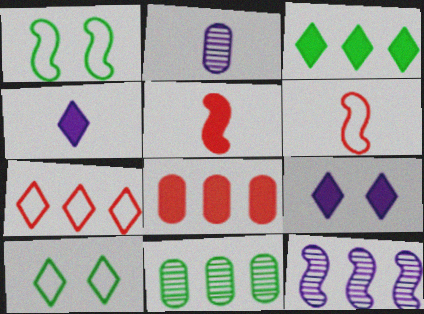[[1, 5, 12], 
[6, 9, 11]]